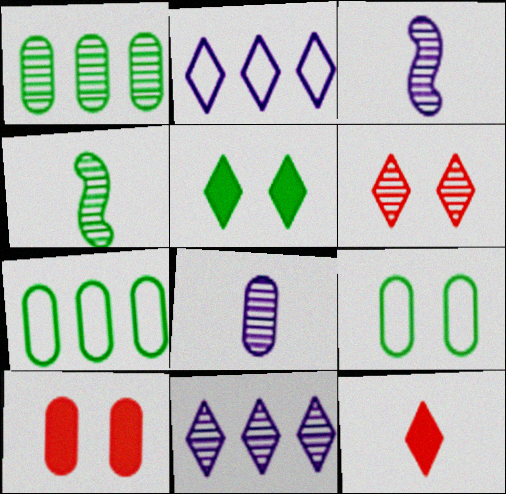[[1, 3, 6], 
[2, 4, 10], 
[4, 5, 7], 
[7, 8, 10]]